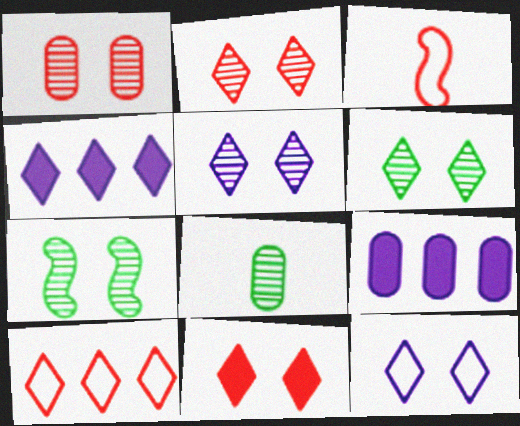[[1, 5, 7], 
[2, 5, 6], 
[3, 6, 9], 
[6, 11, 12]]